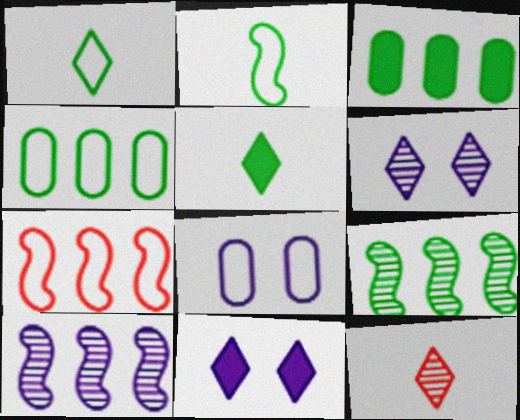[[1, 7, 8]]